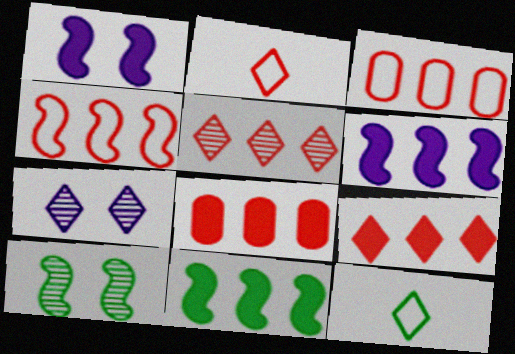[[4, 5, 8], 
[7, 9, 12]]